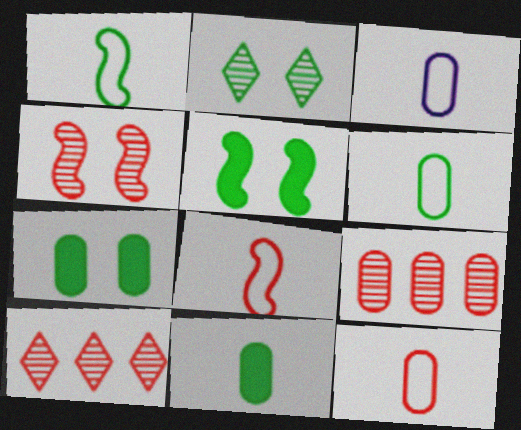[[3, 5, 10], 
[3, 6, 12], 
[3, 7, 9]]